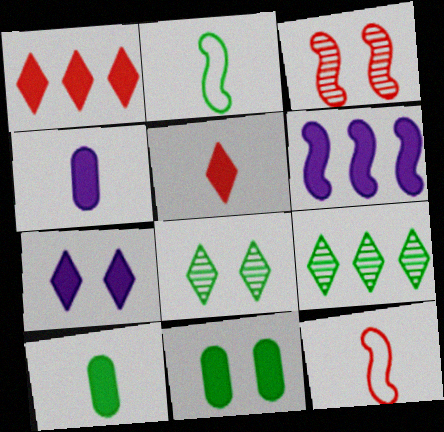[[2, 3, 6], 
[2, 9, 11], 
[4, 6, 7], 
[5, 6, 11]]